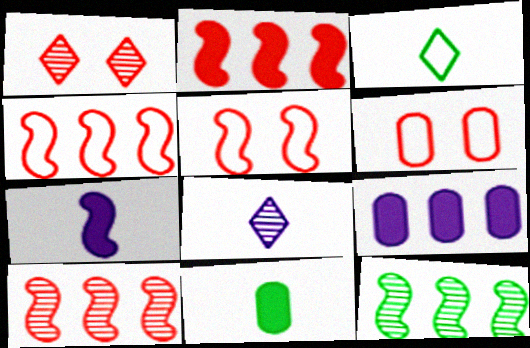[[2, 4, 10], 
[5, 7, 12]]